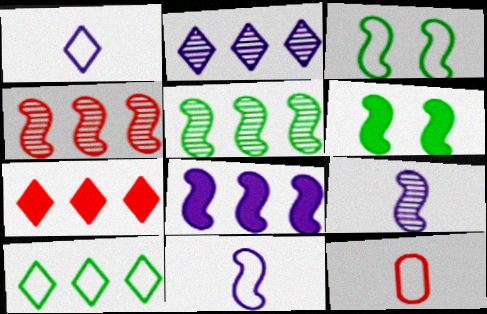[[2, 6, 12], 
[2, 7, 10], 
[4, 6, 11]]